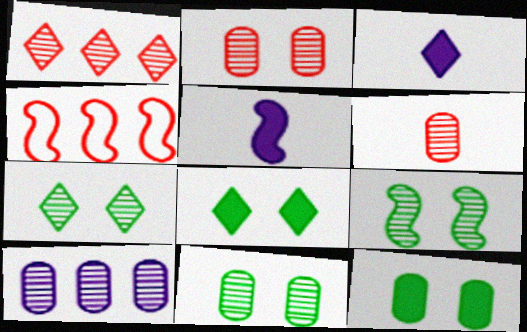[[3, 4, 11], 
[4, 5, 9], 
[6, 10, 11], 
[7, 9, 11]]